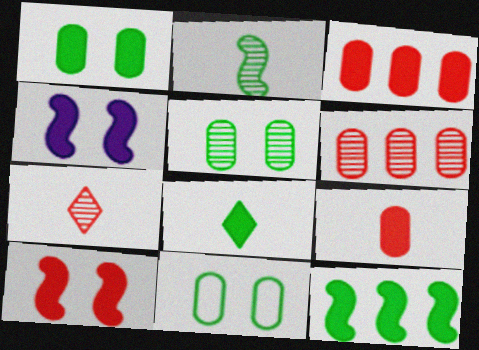[[1, 5, 11], 
[1, 8, 12], 
[3, 4, 8]]